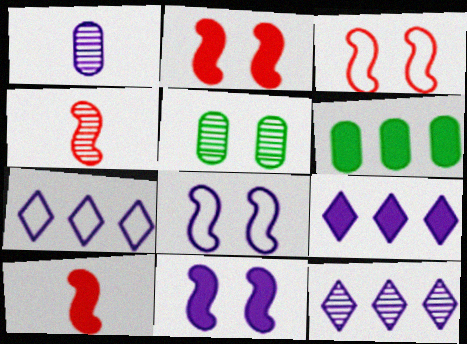[[1, 7, 11], 
[1, 8, 9], 
[4, 5, 12], 
[5, 7, 10], 
[7, 9, 12]]